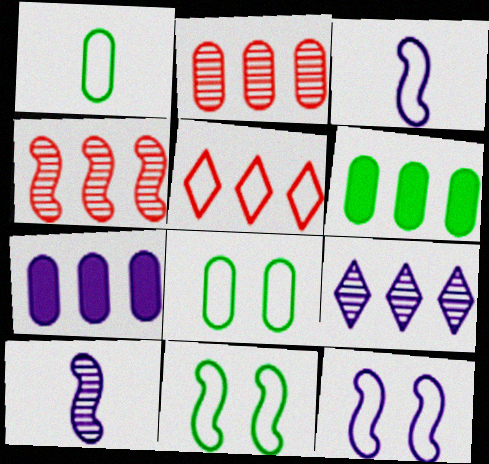[[1, 5, 12], 
[3, 5, 8]]